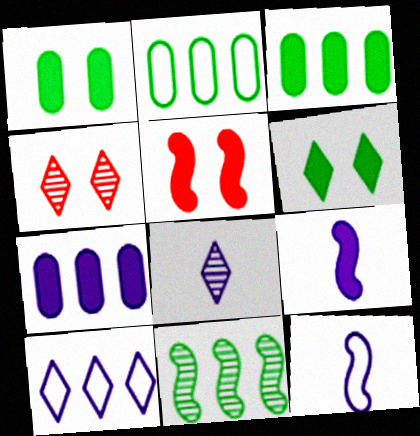[[2, 4, 9], 
[2, 5, 8], 
[3, 4, 12], 
[5, 11, 12]]